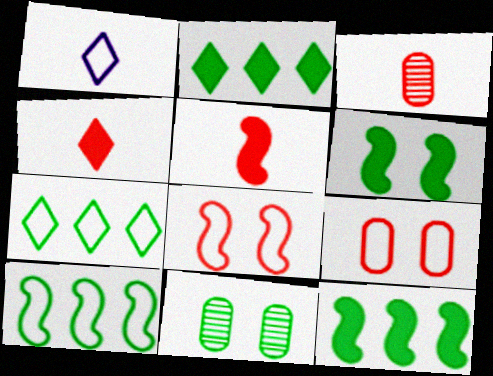[[1, 9, 10]]